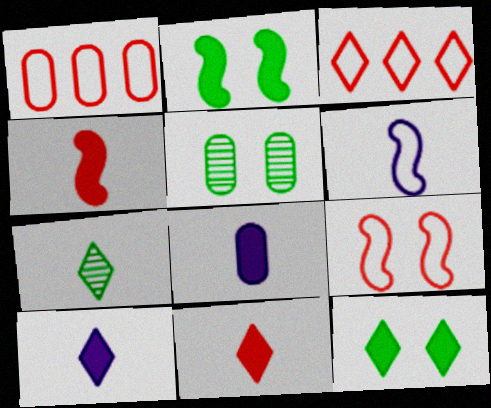[[1, 5, 8]]